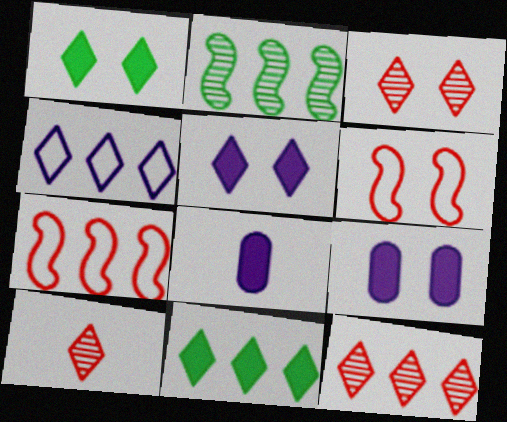[[1, 4, 10], 
[3, 10, 12], 
[4, 11, 12]]